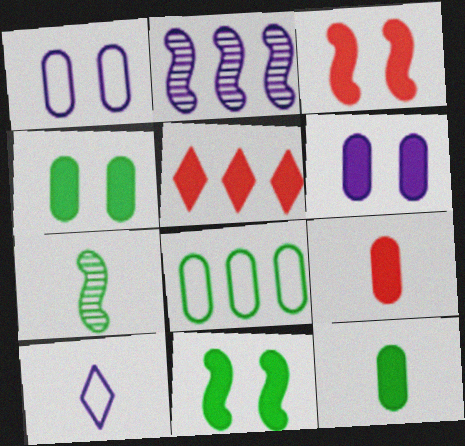[[1, 5, 7], 
[2, 5, 8], 
[2, 6, 10], 
[3, 5, 9], 
[7, 9, 10]]